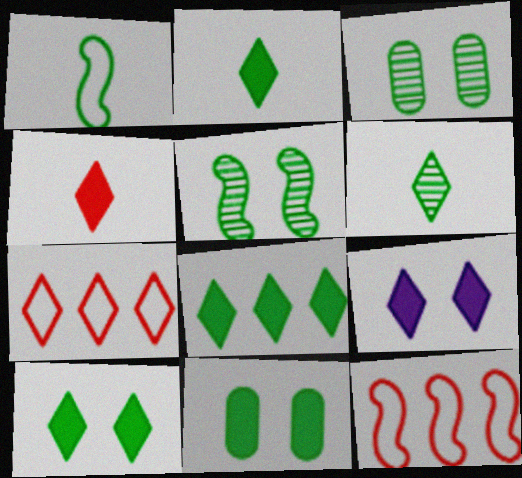[[1, 3, 8], 
[2, 8, 10], 
[4, 8, 9], 
[6, 7, 9]]